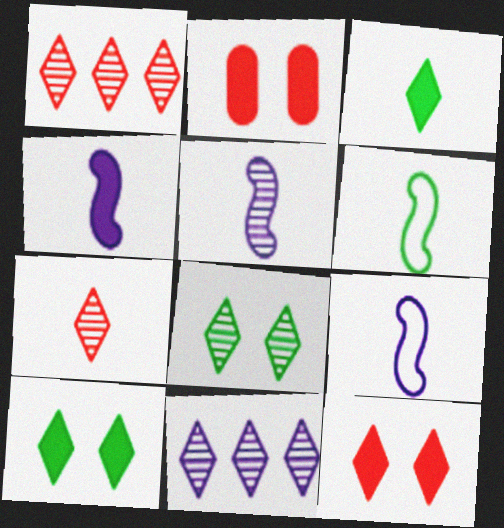[[2, 6, 11], 
[4, 5, 9], 
[7, 8, 11]]